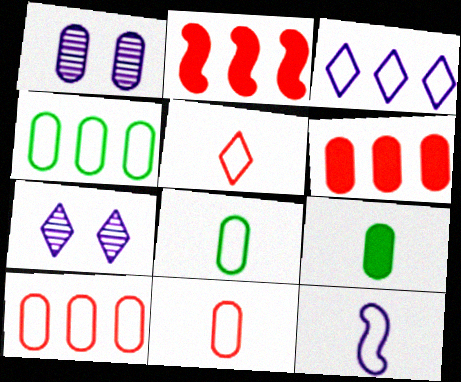[[1, 6, 8], 
[1, 9, 10], 
[2, 7, 8], 
[5, 8, 12]]